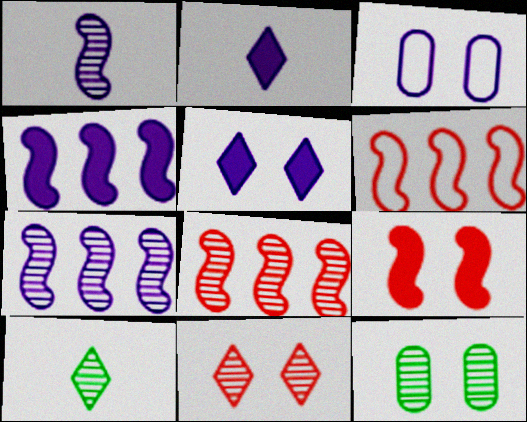[[2, 3, 7], 
[2, 6, 12]]